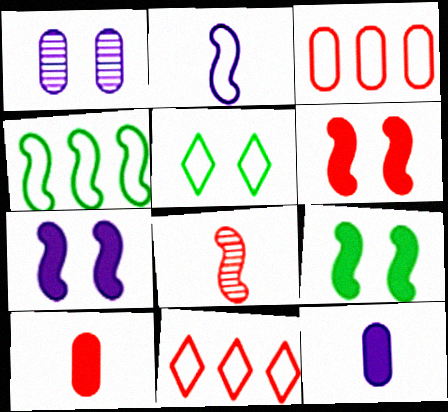[[1, 5, 6], 
[2, 3, 5], 
[4, 7, 8], 
[6, 7, 9]]